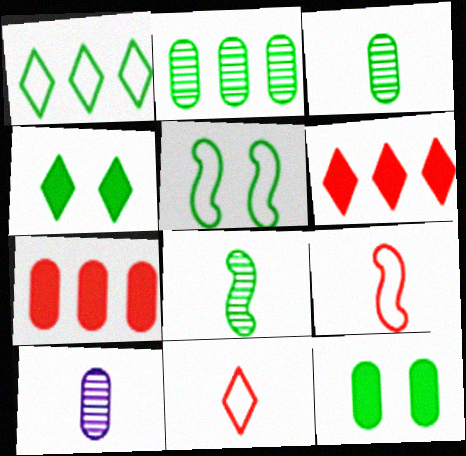[[1, 8, 12], 
[5, 6, 10]]